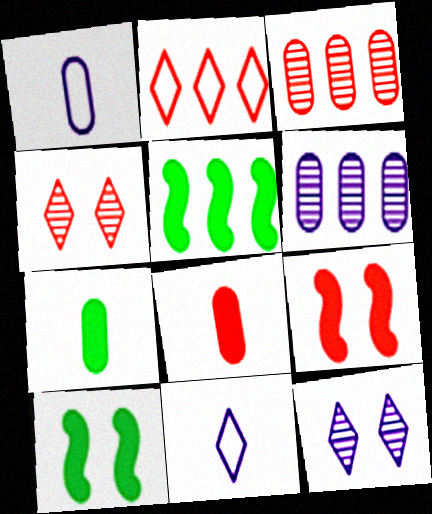[[1, 4, 5], 
[2, 5, 6], 
[3, 10, 11]]